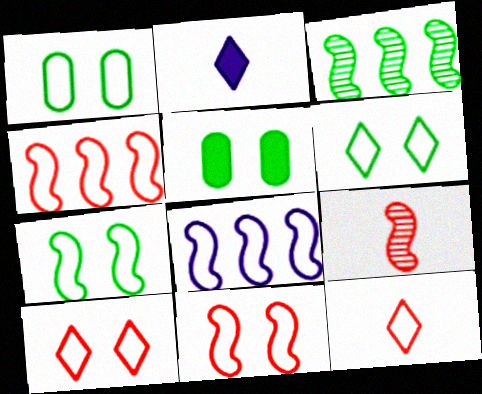[[1, 6, 7], 
[1, 8, 12]]